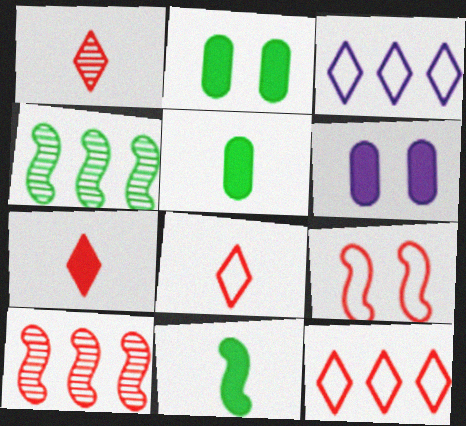[[1, 7, 8], 
[4, 6, 8]]